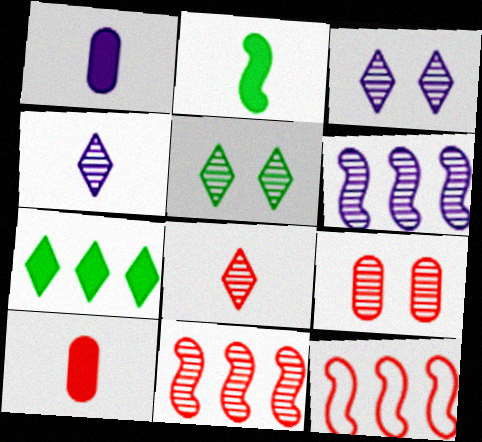[[1, 5, 12], 
[8, 9, 11]]